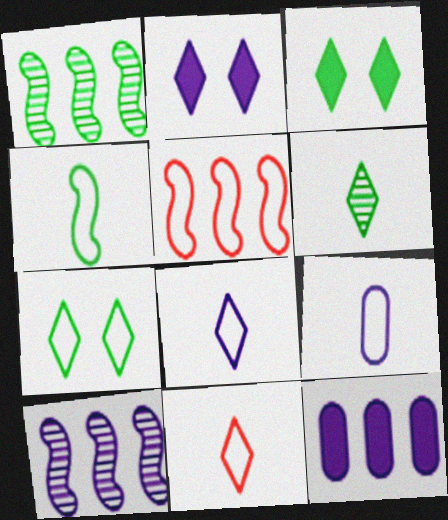[[2, 9, 10], 
[4, 9, 11], 
[5, 7, 9]]